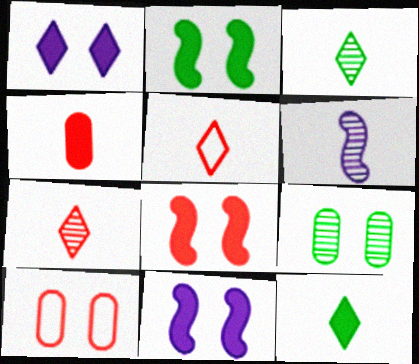[[2, 8, 11]]